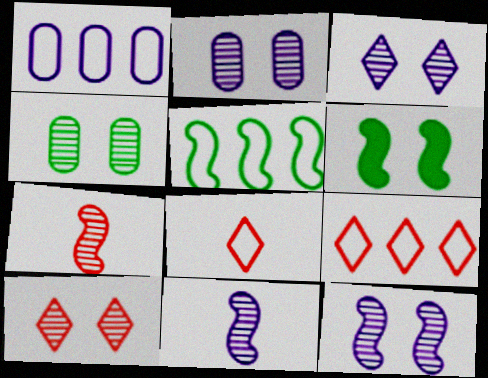[[1, 5, 9], 
[2, 3, 12], 
[4, 10, 12]]